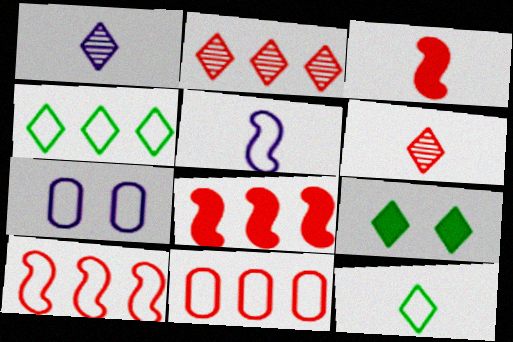[[2, 8, 11], 
[7, 10, 12]]